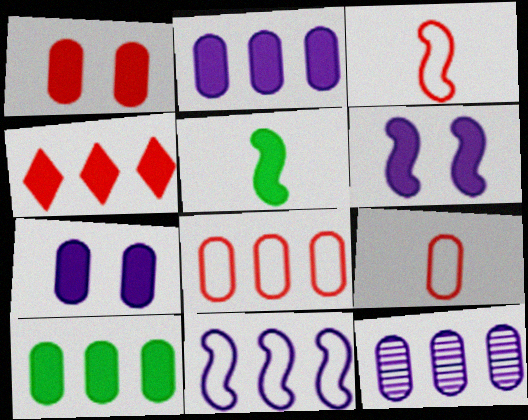[[4, 5, 7], 
[8, 10, 12]]